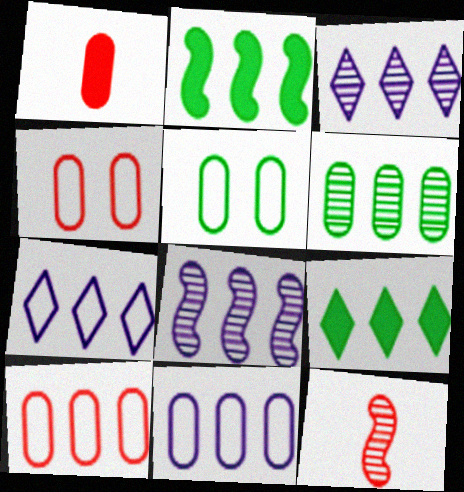[[2, 3, 10], 
[8, 9, 10]]